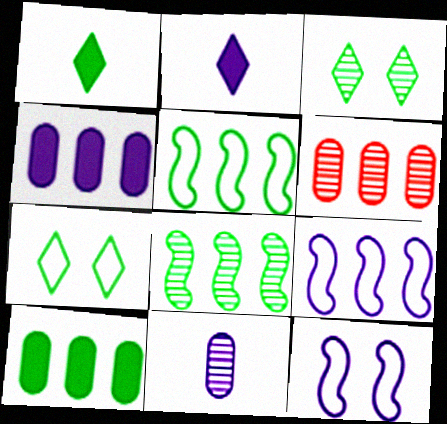[[1, 6, 12]]